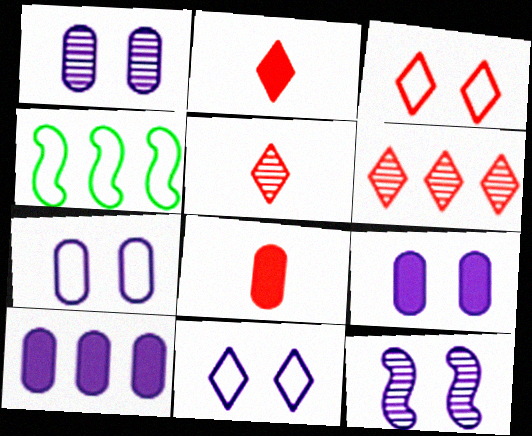[[1, 2, 4], 
[1, 7, 9], 
[2, 3, 6], 
[4, 5, 9], 
[4, 6, 10], 
[9, 11, 12]]